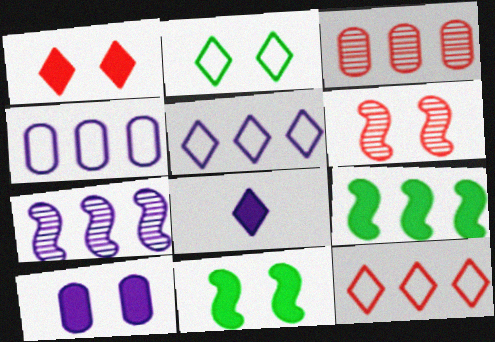[[1, 10, 11], 
[2, 6, 10], 
[3, 5, 9]]